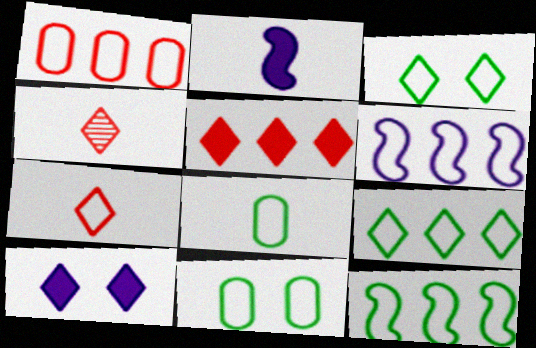[[1, 6, 9], 
[2, 4, 8], 
[3, 8, 12], 
[4, 9, 10], 
[6, 7, 11]]